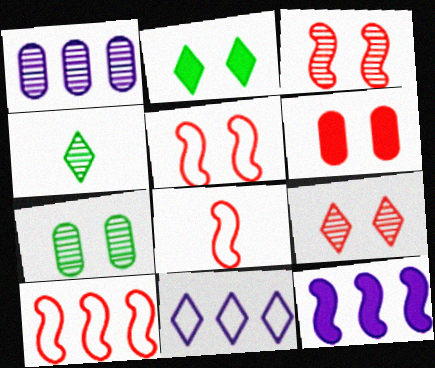[[1, 2, 8], 
[1, 3, 4], 
[1, 11, 12], 
[5, 6, 9], 
[5, 8, 10]]